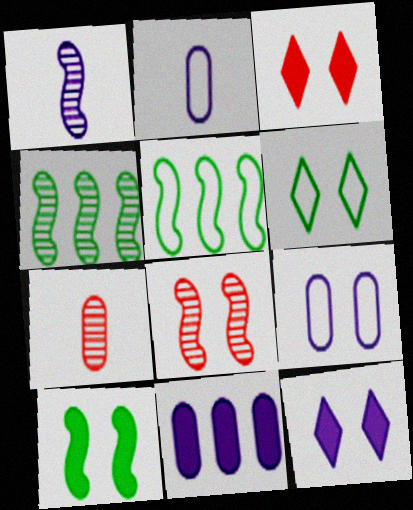[[1, 4, 8], 
[2, 3, 4], 
[5, 7, 12]]